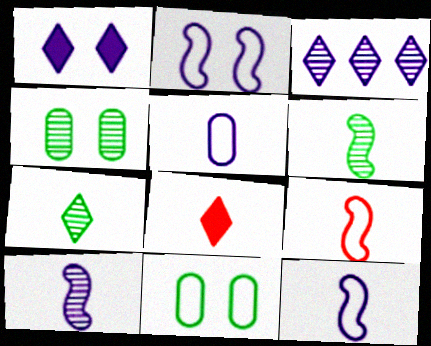[[5, 6, 8]]